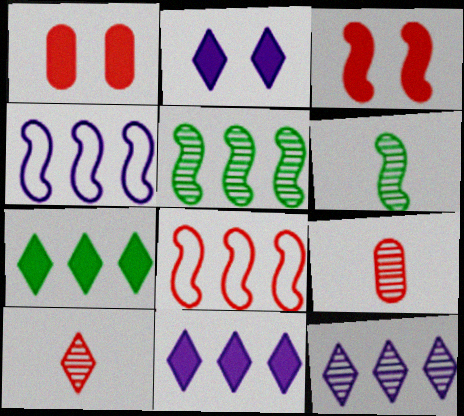[[1, 8, 10], 
[3, 4, 6]]